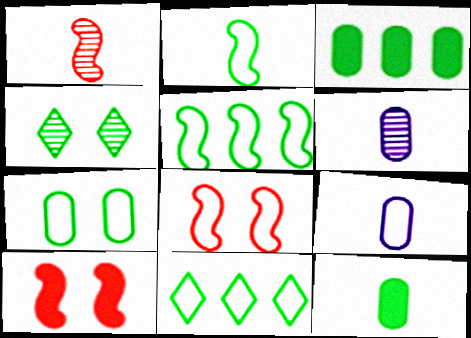[[2, 3, 4], 
[2, 7, 11], 
[4, 5, 12], 
[6, 10, 11], 
[8, 9, 11]]